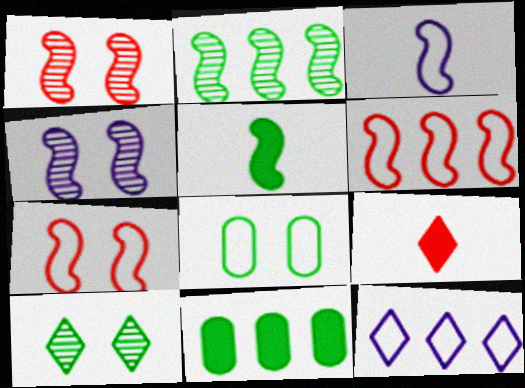[[4, 5, 6], 
[9, 10, 12]]